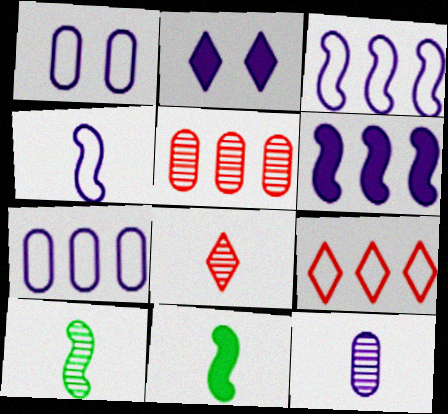[[2, 3, 12], 
[8, 10, 12]]